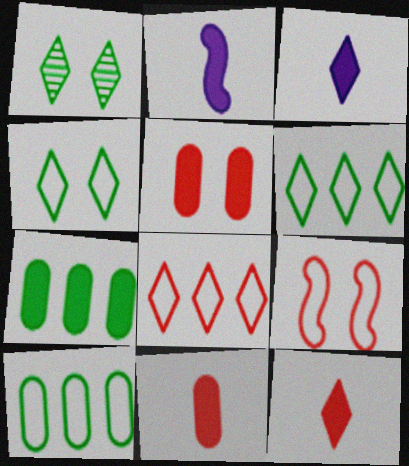[[1, 3, 8]]